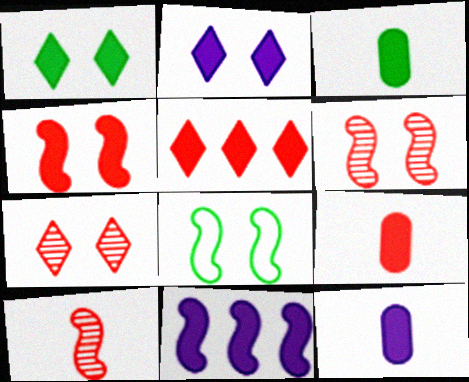[[1, 9, 11], 
[2, 11, 12], 
[3, 9, 12], 
[4, 5, 9], 
[8, 10, 11]]